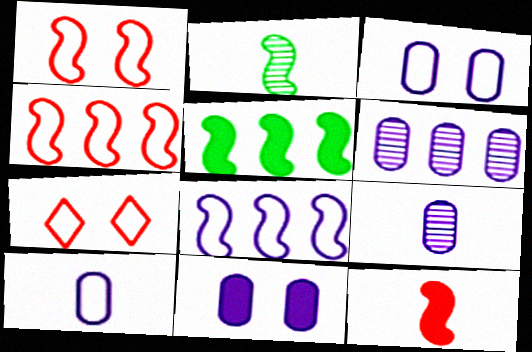[[5, 7, 9], 
[6, 10, 11]]